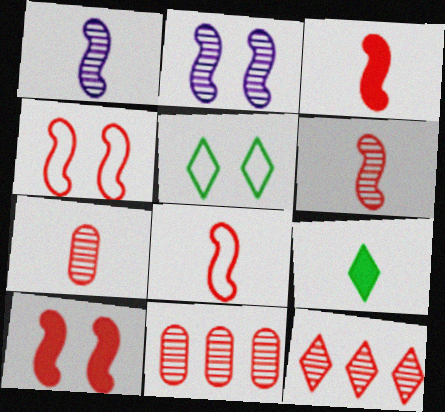[[3, 6, 8]]